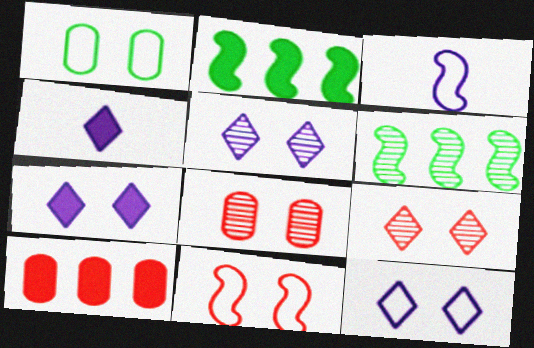[[1, 11, 12], 
[5, 7, 12]]